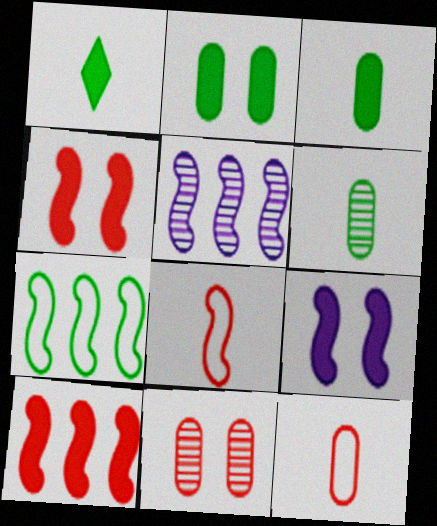[[5, 7, 10]]